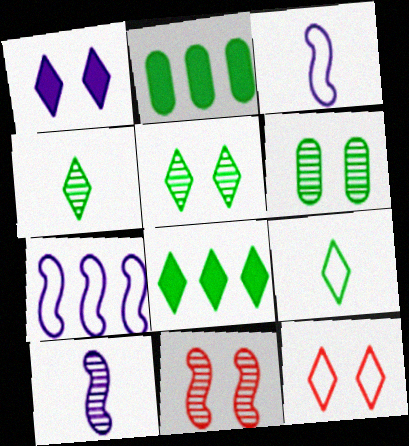[[1, 5, 12], 
[2, 10, 12], 
[5, 8, 9]]